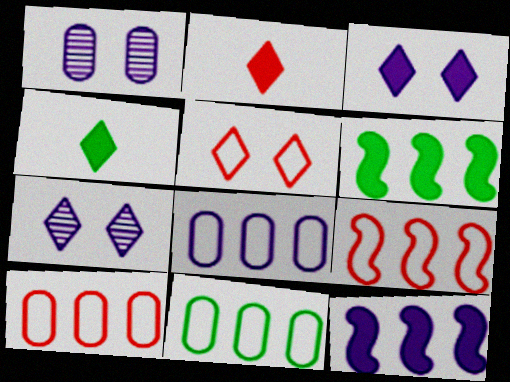[[1, 4, 9], 
[8, 10, 11]]